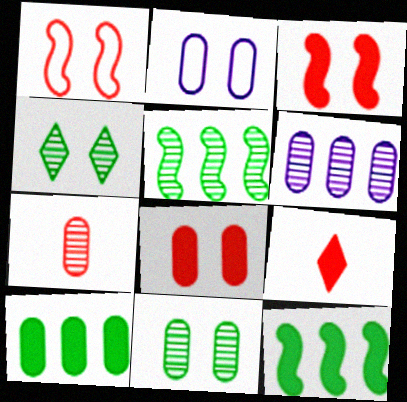[[2, 3, 4], 
[2, 5, 9], 
[2, 7, 10], 
[2, 8, 11], 
[6, 7, 11]]